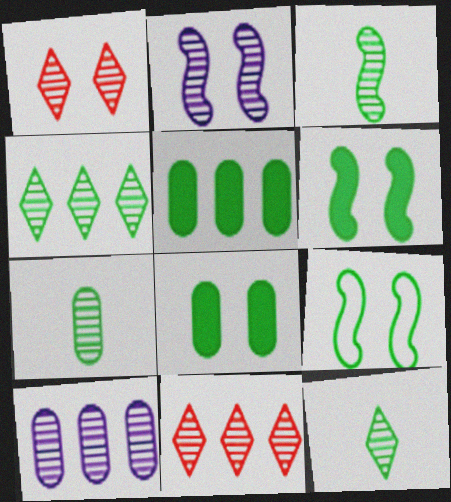[[1, 3, 10], 
[2, 7, 11], 
[3, 7, 12], 
[5, 9, 12]]